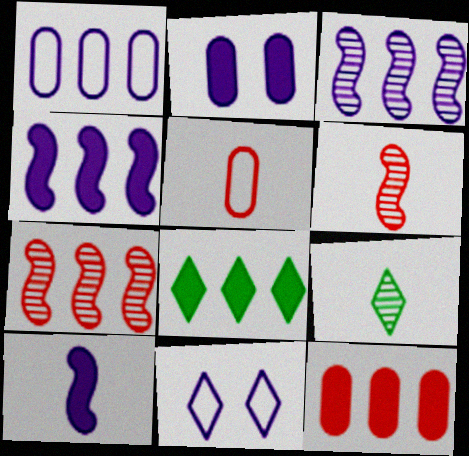[[1, 7, 8], 
[4, 8, 12], 
[5, 9, 10]]